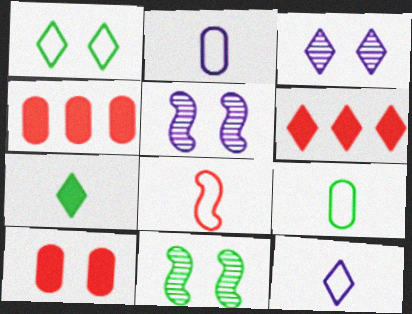[[1, 5, 10], 
[2, 6, 11], 
[4, 11, 12], 
[5, 6, 9], 
[8, 9, 12]]